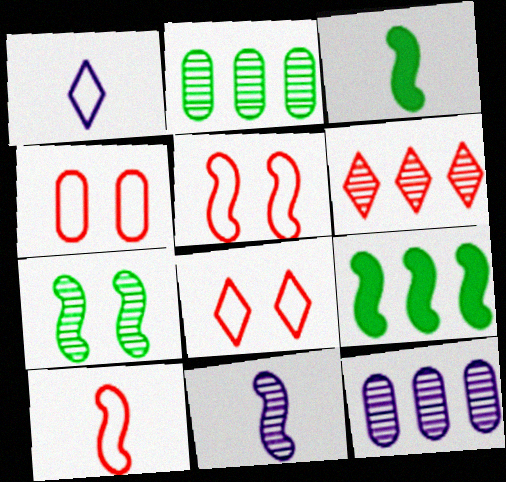[[3, 8, 12], 
[3, 10, 11], 
[4, 5, 8], 
[5, 9, 11]]